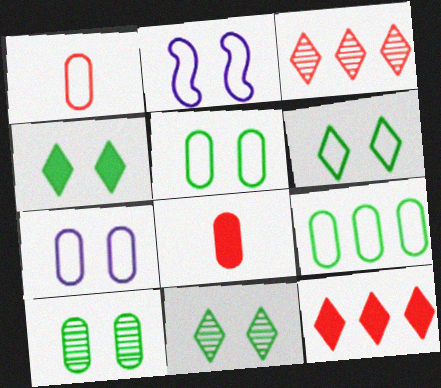[[1, 7, 9], 
[4, 6, 11]]